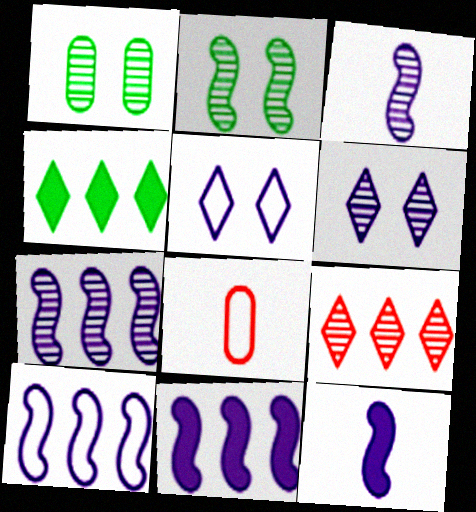[[1, 3, 9], 
[7, 10, 11]]